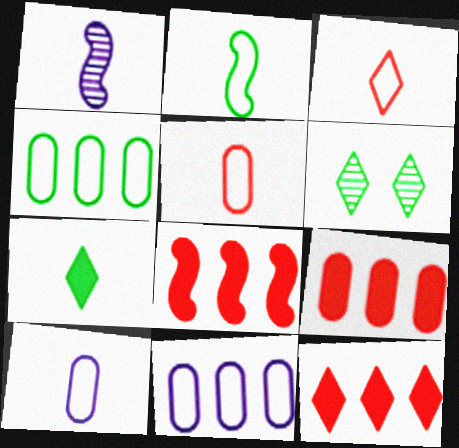[[1, 5, 7], 
[2, 3, 10], 
[6, 8, 10], 
[8, 9, 12]]